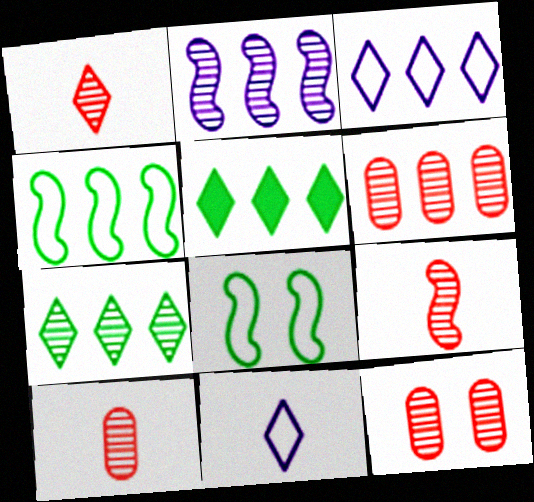[[1, 9, 10], 
[2, 6, 7], 
[6, 10, 12]]